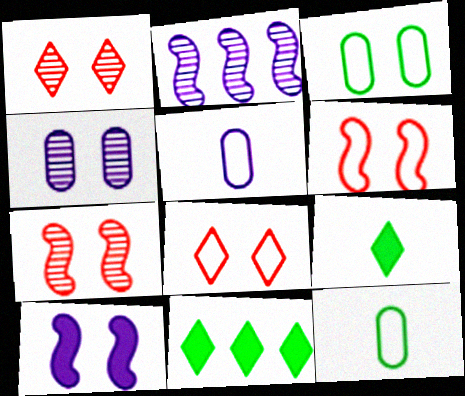[[1, 3, 10], 
[5, 7, 11]]